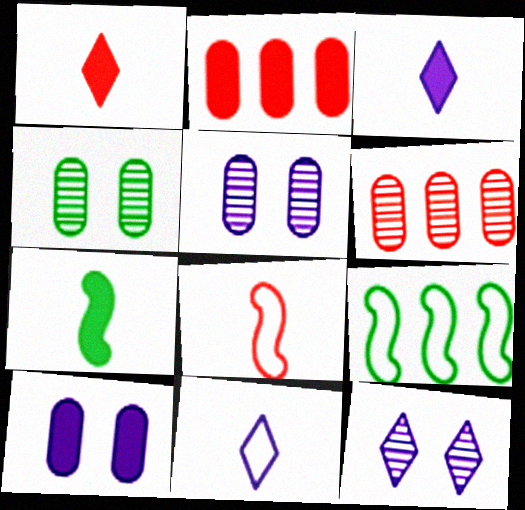[[1, 5, 9]]